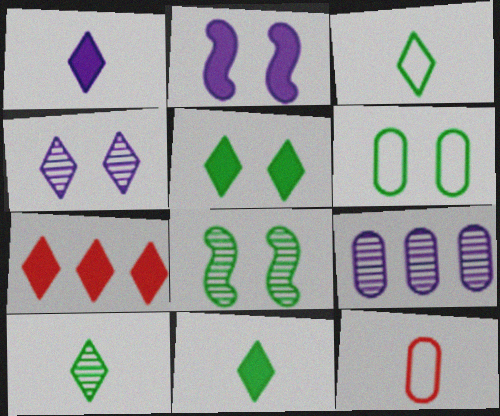[[1, 5, 7], 
[3, 4, 7], 
[3, 10, 11], 
[5, 6, 8]]